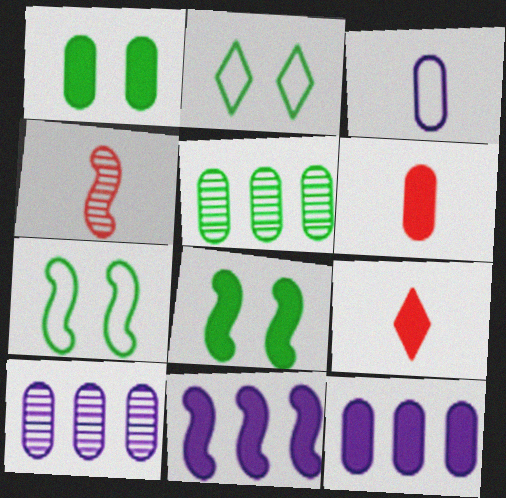[[1, 6, 12], 
[1, 9, 11], 
[2, 4, 12], 
[4, 7, 11], 
[7, 9, 10], 
[8, 9, 12]]